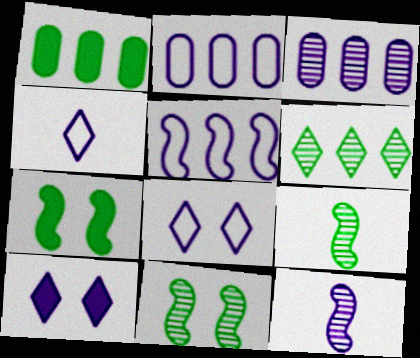[[2, 10, 12]]